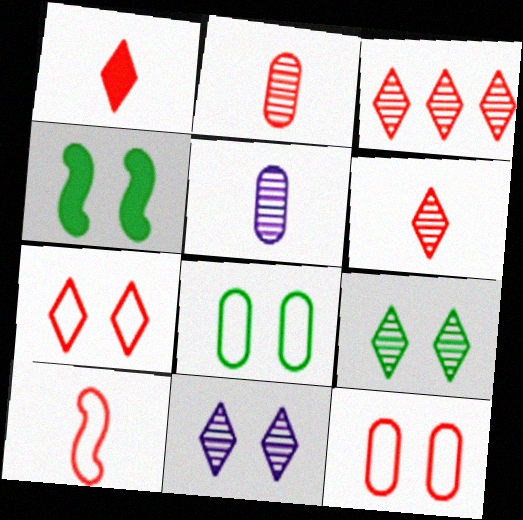[[1, 2, 10], 
[1, 3, 7], 
[4, 8, 9], 
[4, 11, 12]]